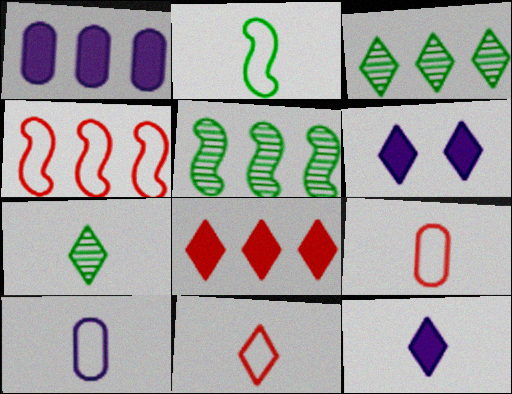[[1, 3, 4], 
[2, 10, 11], 
[3, 6, 11], 
[5, 6, 9], 
[7, 11, 12]]